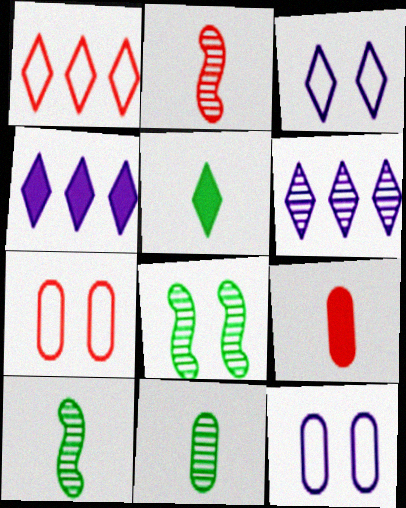[[4, 7, 10]]